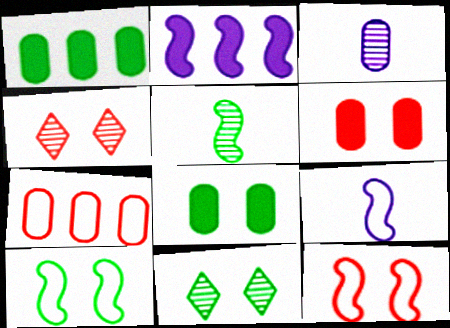[[1, 4, 9], 
[2, 5, 12], 
[3, 7, 8], 
[4, 6, 12], 
[8, 10, 11]]